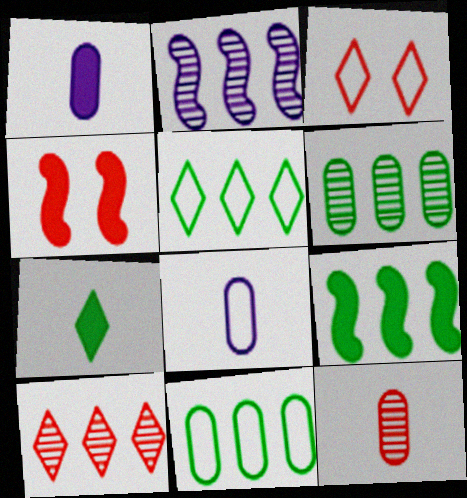[[2, 6, 10], 
[5, 6, 9]]